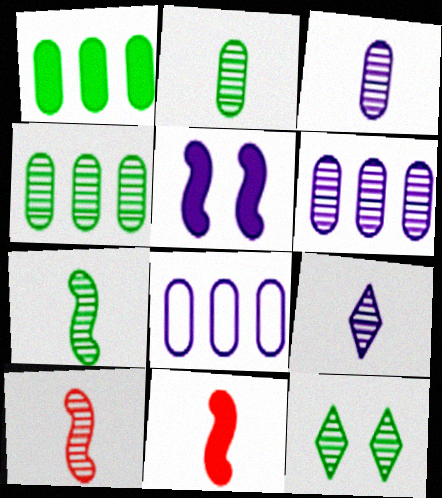[[2, 9, 10], 
[4, 7, 12], 
[5, 8, 9], 
[6, 10, 12], 
[8, 11, 12]]